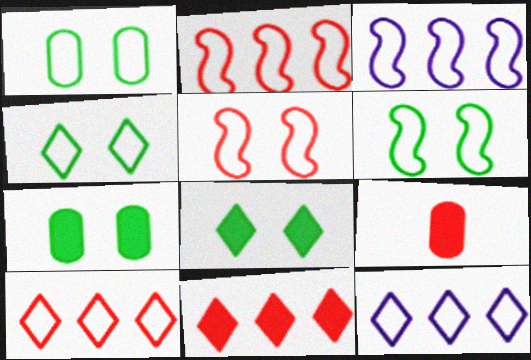[[1, 4, 6]]